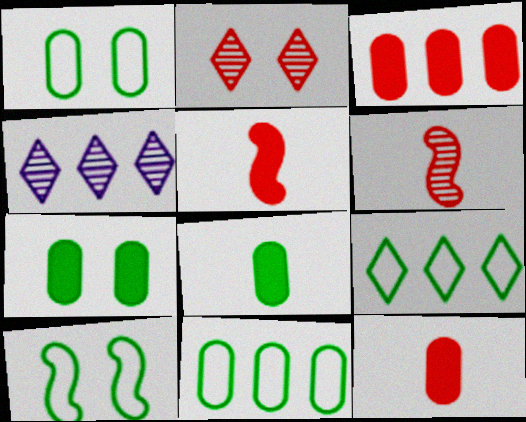[[1, 4, 5], 
[4, 10, 12]]